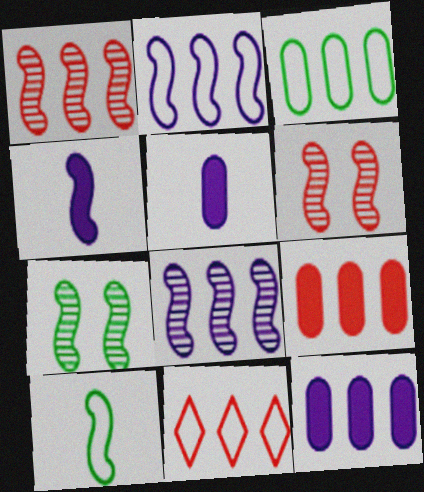[[1, 9, 11], 
[2, 3, 11], 
[5, 7, 11]]